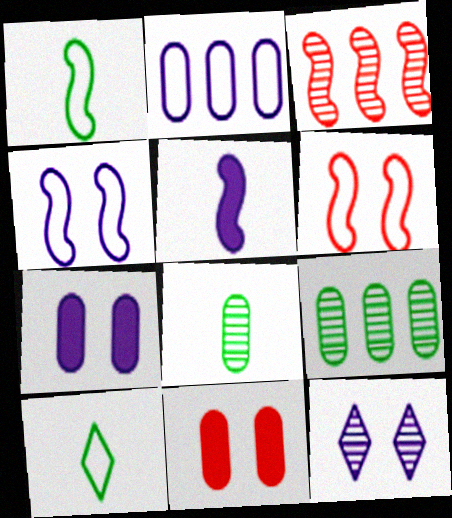[[2, 5, 12], 
[2, 6, 10], 
[2, 8, 11], 
[3, 7, 10], 
[3, 8, 12], 
[4, 7, 12]]